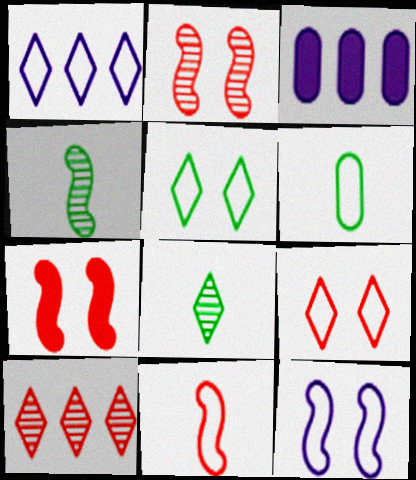[[3, 4, 9]]